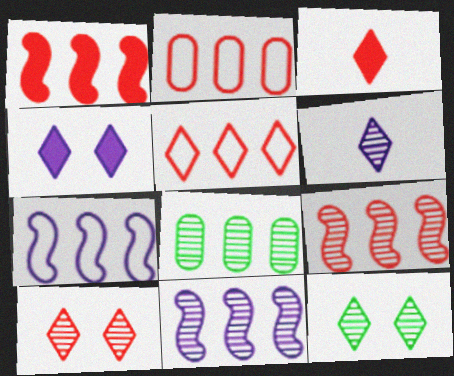[[3, 5, 10]]